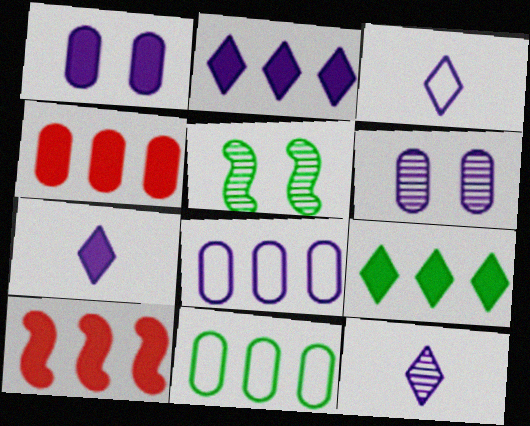[[3, 4, 5], 
[3, 7, 12]]